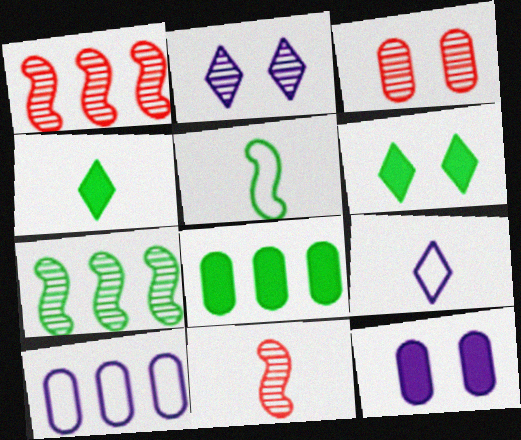[[6, 10, 11]]